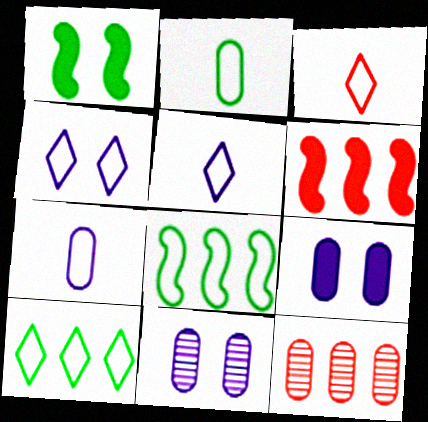[[1, 5, 12], 
[2, 9, 12], 
[3, 4, 10]]